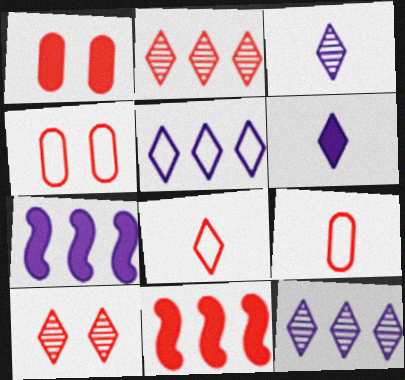[[9, 10, 11]]